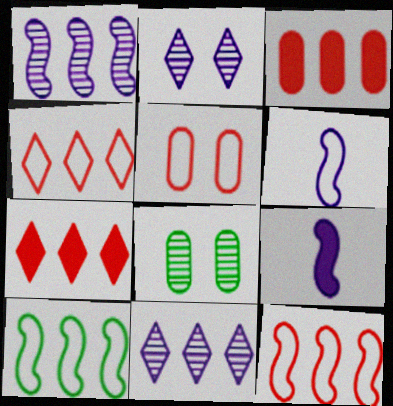[[3, 10, 11], 
[4, 8, 9], 
[6, 7, 8]]